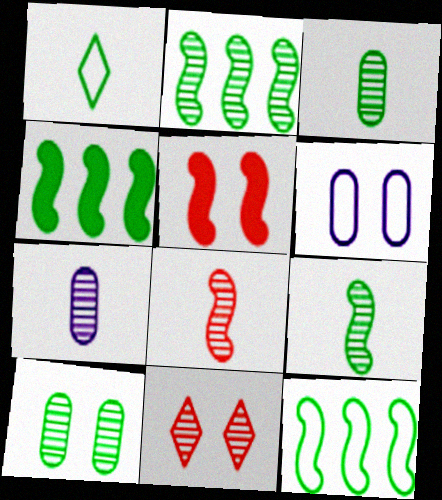[[1, 4, 10], 
[2, 4, 12], 
[2, 7, 11]]